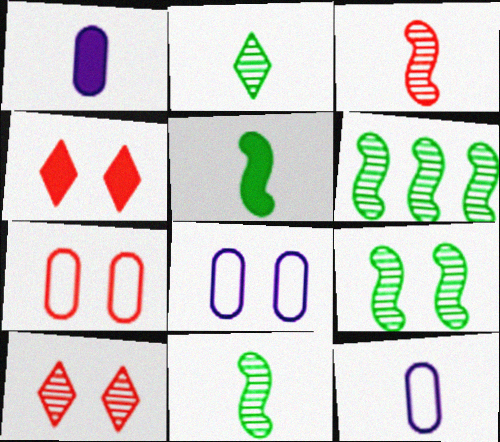[[4, 6, 12], 
[4, 8, 9], 
[6, 9, 11]]